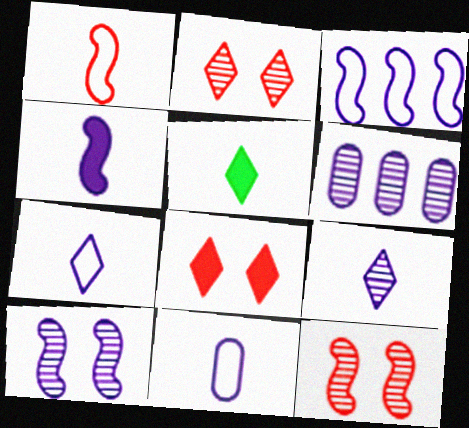[[3, 4, 10], 
[4, 9, 11], 
[6, 9, 10]]